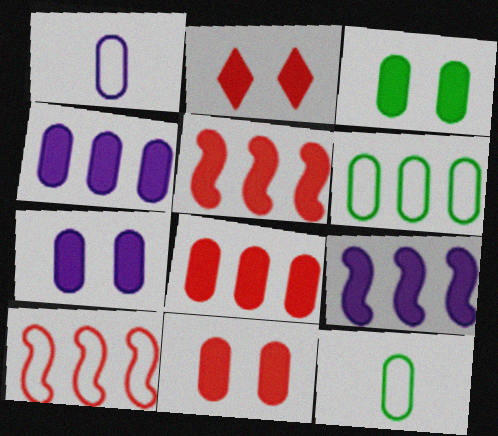[[3, 7, 11]]